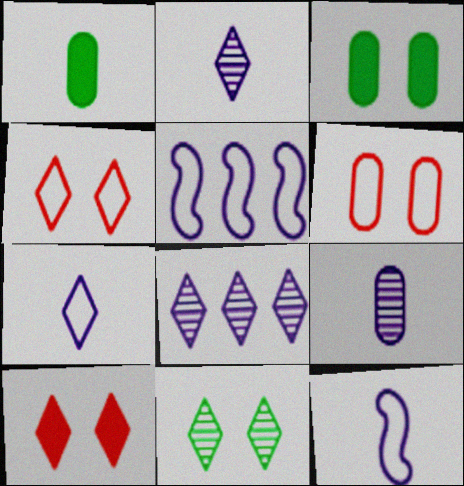[]